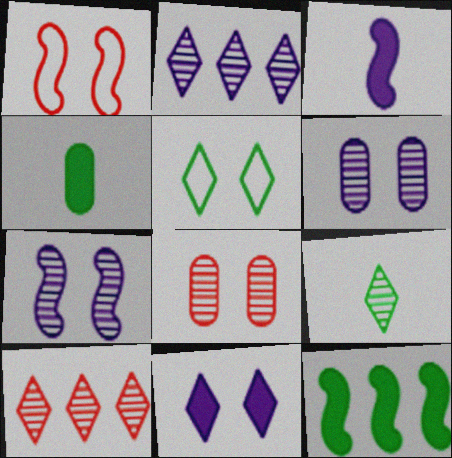[[1, 2, 4]]